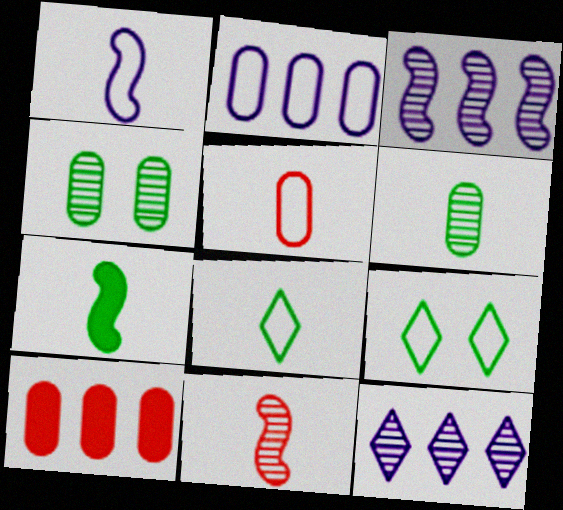[[1, 5, 8], 
[1, 7, 11], 
[4, 11, 12], 
[6, 7, 8]]